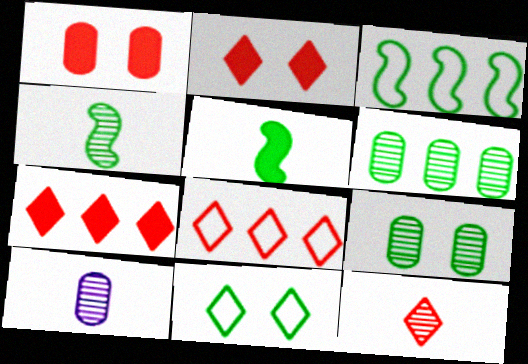[[2, 3, 10], 
[2, 8, 12], 
[4, 10, 12], 
[5, 6, 11]]